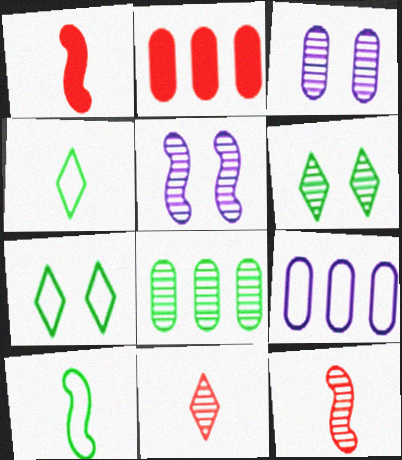[[1, 6, 9], 
[2, 4, 5], 
[2, 8, 9], 
[5, 8, 11]]